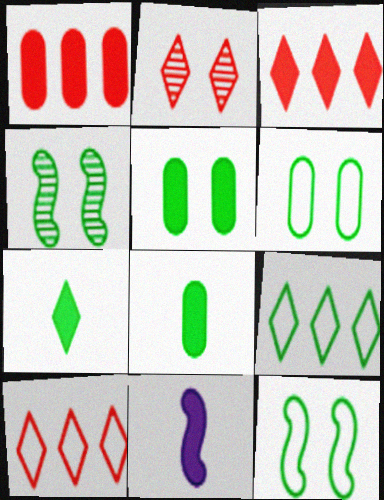[[3, 5, 11], 
[4, 8, 9]]